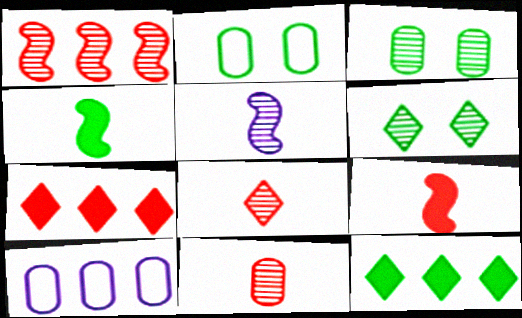[[1, 10, 12], 
[2, 5, 7], 
[6, 9, 10]]